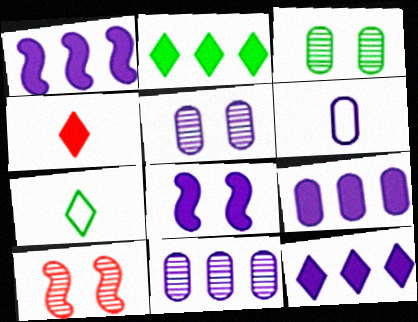[[1, 9, 12], 
[2, 6, 10], 
[5, 6, 9], 
[7, 9, 10]]